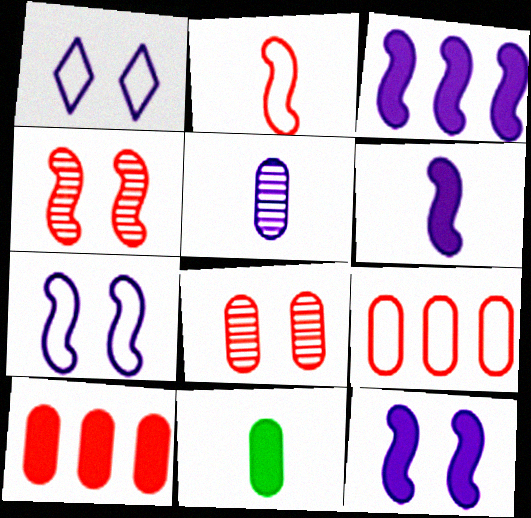[[1, 3, 5], 
[3, 6, 12]]